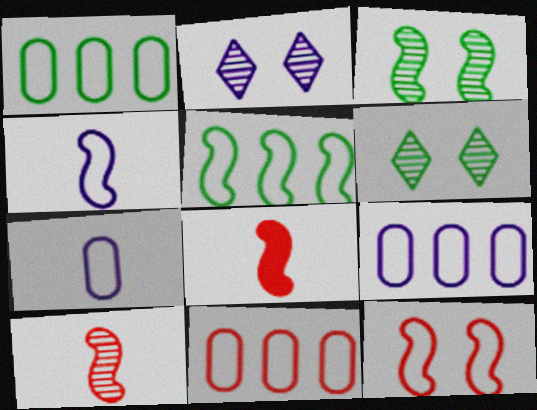[[1, 2, 8], 
[1, 9, 11], 
[4, 5, 12], 
[6, 8, 9]]